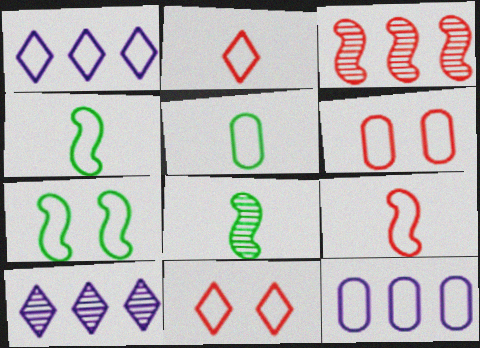[[1, 4, 6], 
[2, 7, 12], 
[4, 11, 12], 
[5, 6, 12]]